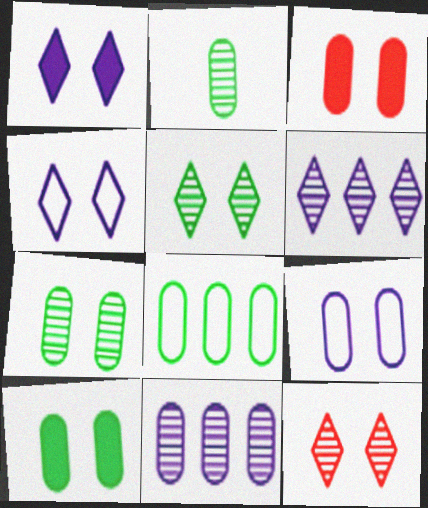[[2, 8, 10], 
[3, 7, 9]]